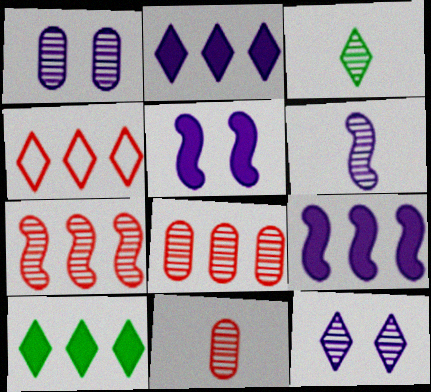[[1, 3, 7], 
[3, 6, 11]]